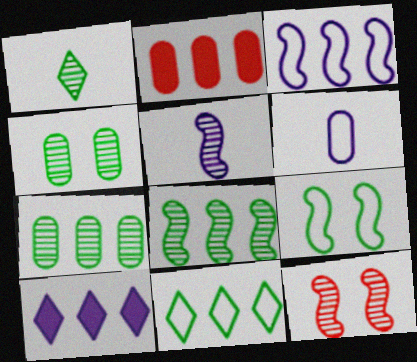[[1, 4, 8], 
[2, 4, 6], 
[5, 8, 12]]